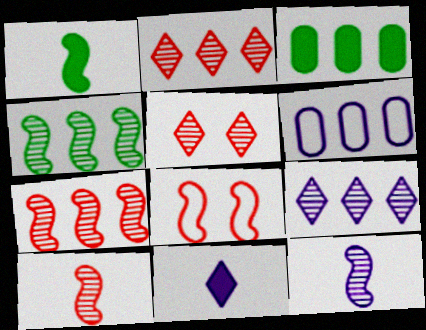[[1, 5, 6]]